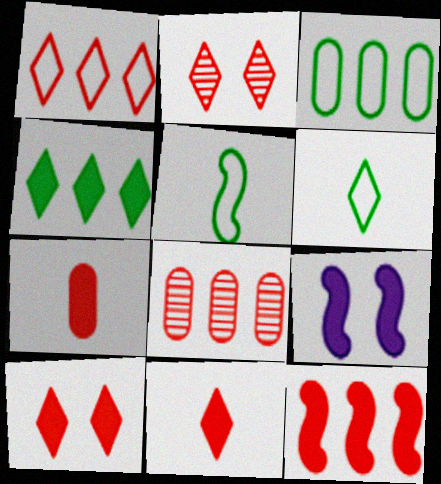[[1, 2, 11], 
[1, 8, 12], 
[4, 7, 9], 
[6, 8, 9], 
[7, 10, 12]]